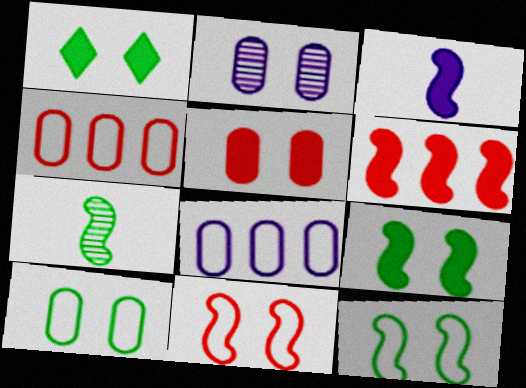[[1, 2, 11], 
[2, 5, 10], 
[3, 6, 9]]